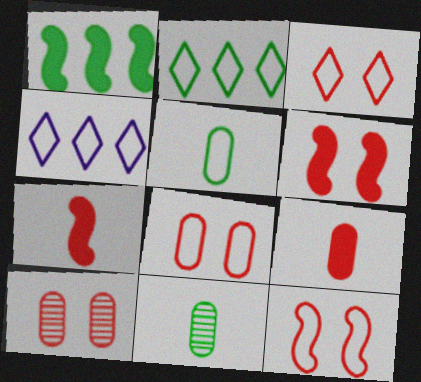[[3, 6, 10], 
[3, 8, 12], 
[4, 5, 12], 
[4, 6, 11]]